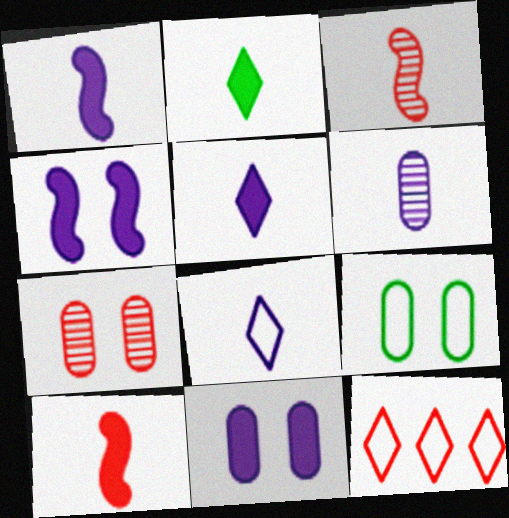[[1, 6, 8], 
[7, 9, 11], 
[7, 10, 12]]